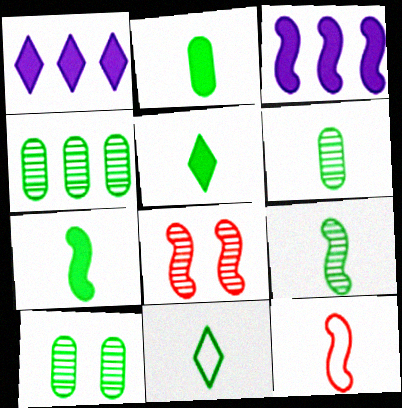[[1, 10, 12], 
[2, 5, 7], 
[2, 9, 11], 
[4, 6, 10], 
[6, 7, 11]]